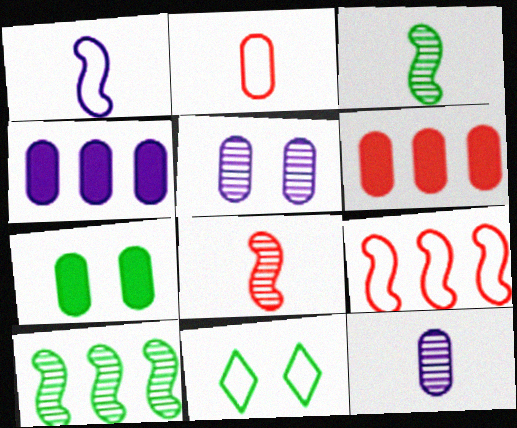[[4, 8, 11]]